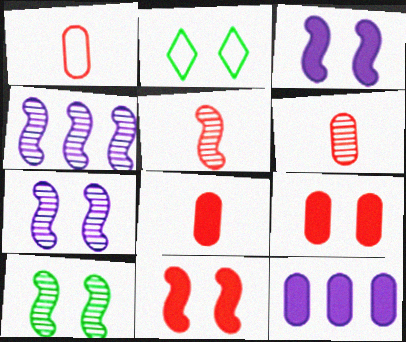[[1, 6, 8], 
[2, 4, 8], 
[2, 5, 12], 
[2, 7, 9], 
[4, 5, 10]]